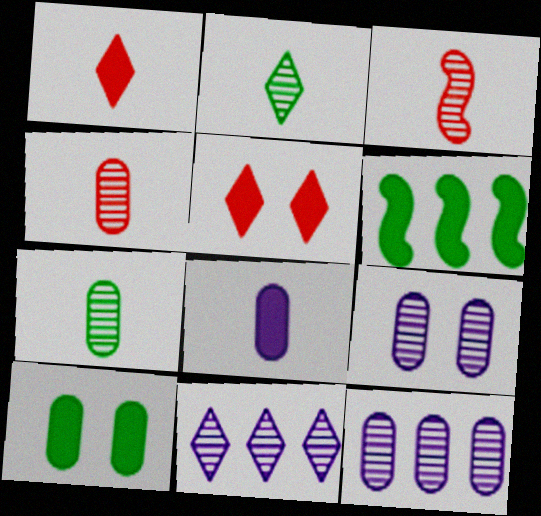[[5, 6, 8]]